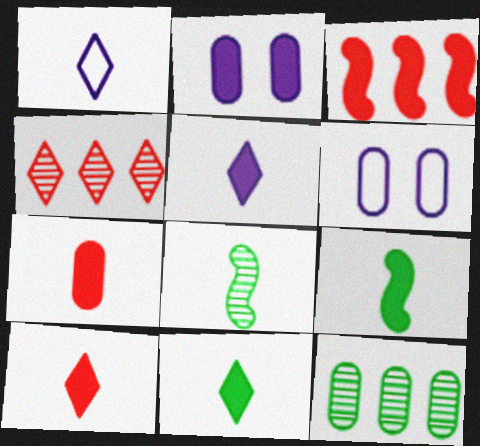[[1, 7, 8], 
[2, 3, 11], 
[4, 6, 9], 
[5, 7, 9], 
[5, 10, 11], 
[6, 7, 12]]